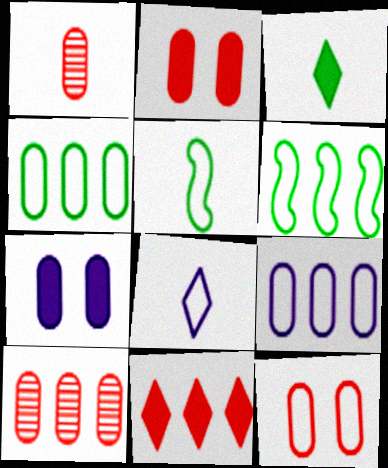[[1, 4, 7], 
[6, 8, 12]]